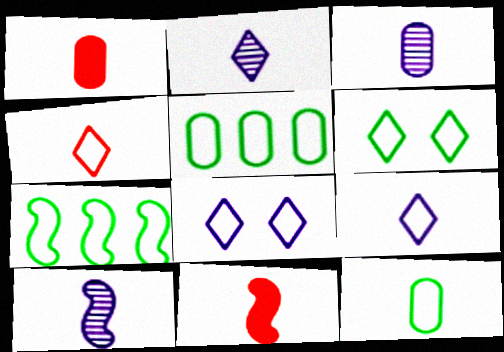[[1, 3, 12], 
[2, 3, 10], 
[2, 11, 12], 
[6, 7, 12]]